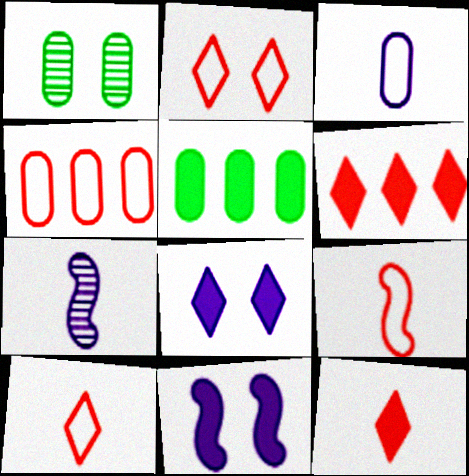[[1, 2, 11], 
[2, 4, 9], 
[2, 5, 7], 
[5, 11, 12]]